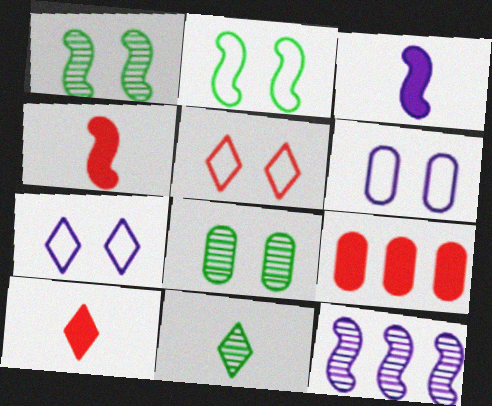[[2, 4, 12], 
[2, 5, 6]]